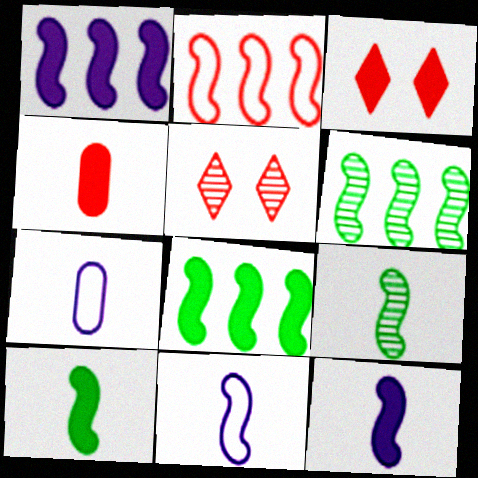[[1, 2, 6], 
[2, 4, 5], 
[3, 6, 7], 
[5, 7, 8]]